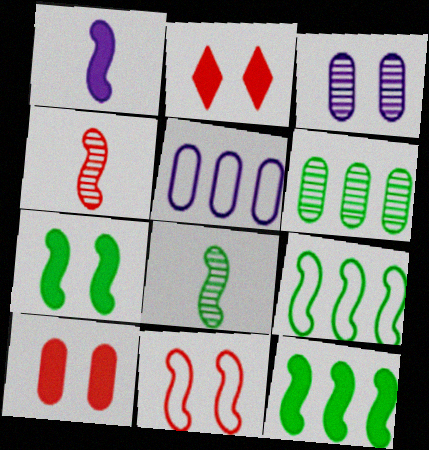[[2, 5, 8], 
[7, 8, 9]]